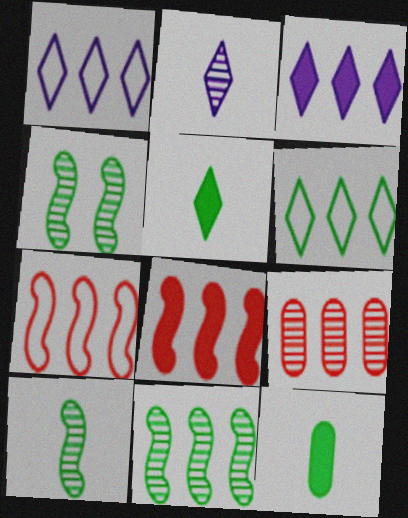[[2, 4, 9], 
[4, 6, 12], 
[4, 10, 11]]